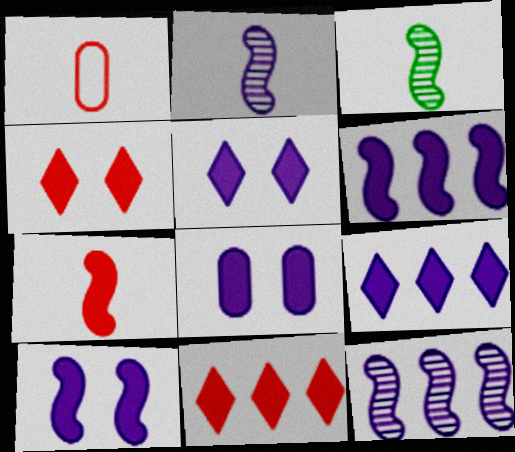[[5, 8, 10]]